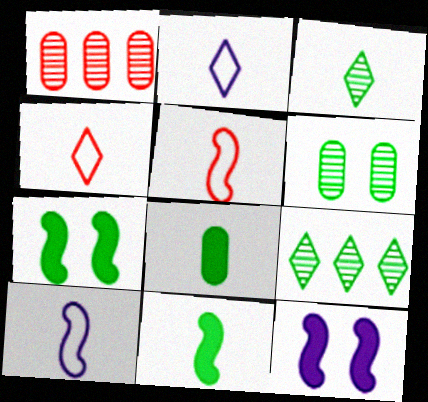[[1, 2, 7]]